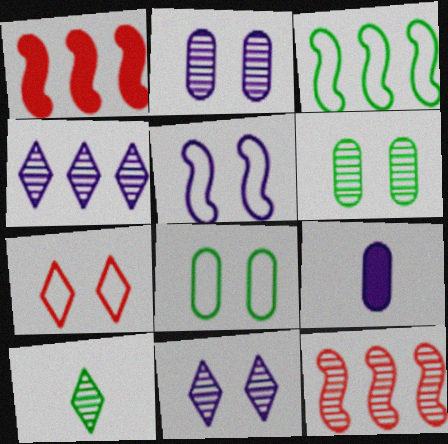[[2, 10, 12], 
[4, 5, 9], 
[5, 7, 8]]